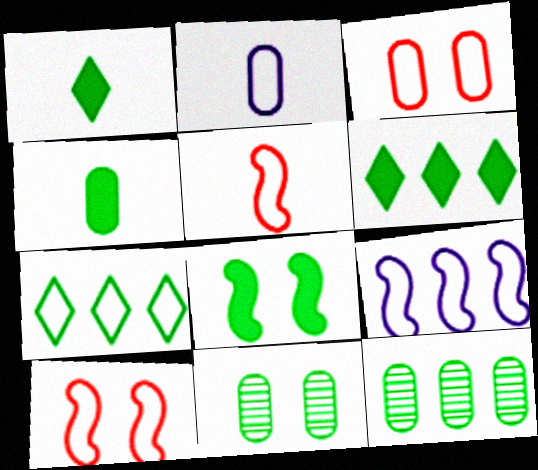[[2, 7, 10], 
[4, 6, 8]]